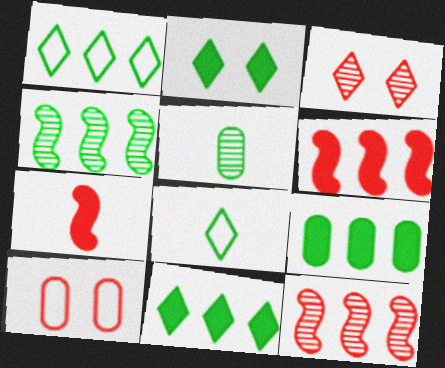[[1, 4, 9]]